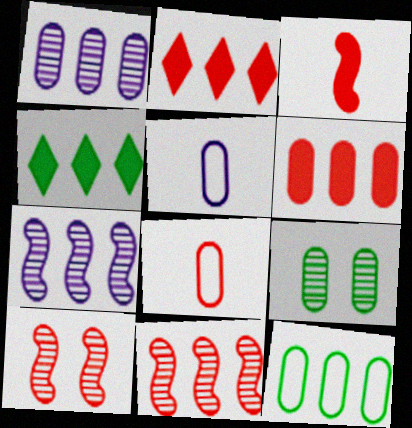[[1, 6, 12], 
[2, 7, 12], 
[2, 8, 10], 
[4, 5, 10], 
[5, 6, 9]]